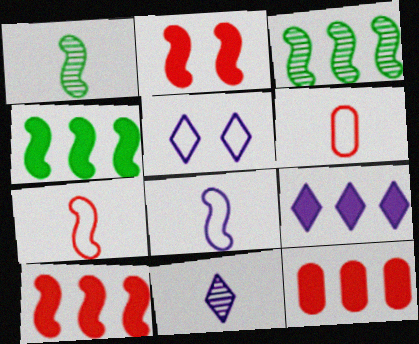[[1, 5, 12], 
[2, 3, 8], 
[4, 9, 12], 
[5, 9, 11]]